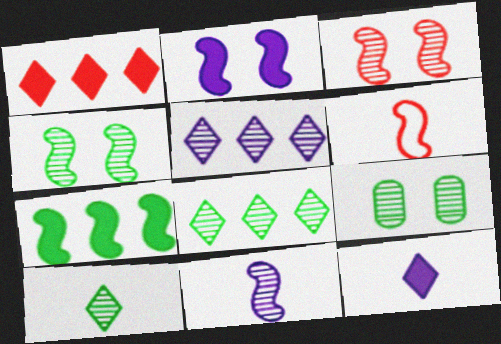[]